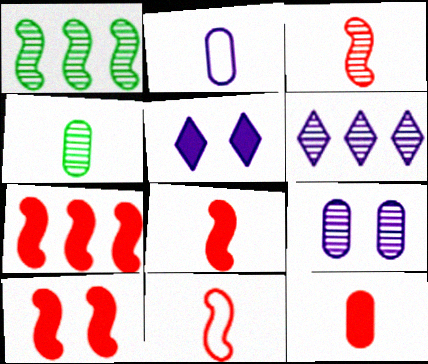[[2, 4, 12], 
[3, 8, 11], 
[7, 8, 10]]